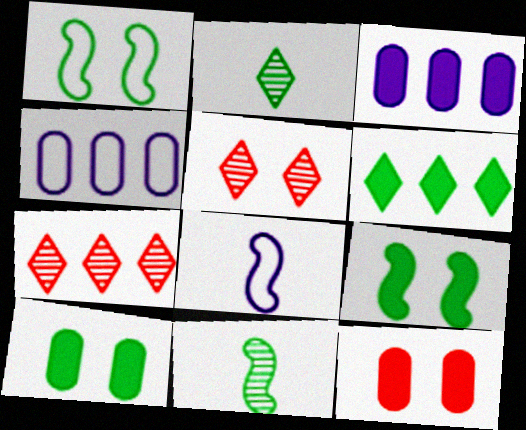[[7, 8, 10]]